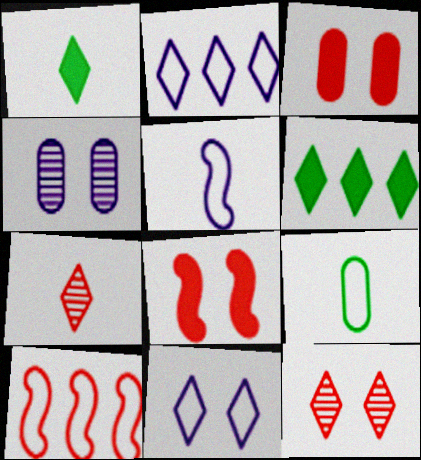[[1, 2, 12], 
[1, 4, 10], 
[3, 7, 10], 
[6, 7, 11], 
[9, 10, 11]]